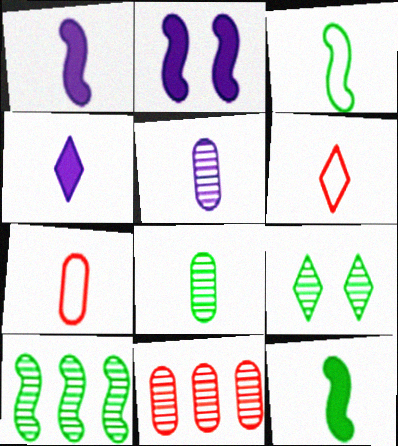[[1, 6, 8], 
[5, 6, 12], 
[8, 9, 10]]